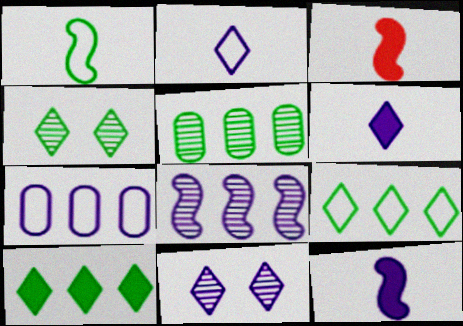[[3, 4, 7], 
[7, 11, 12]]